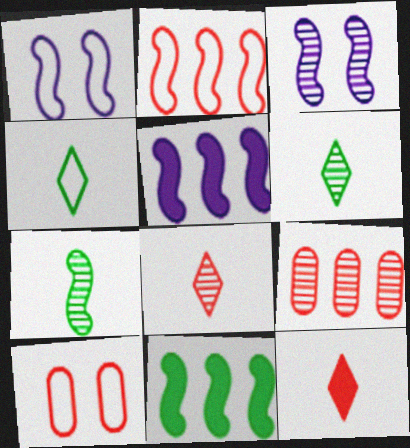[[3, 6, 9], 
[5, 6, 10]]